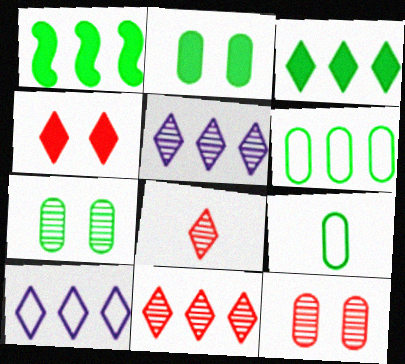[[3, 10, 11]]